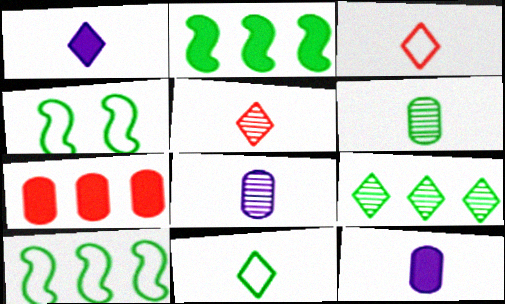[[1, 5, 11]]